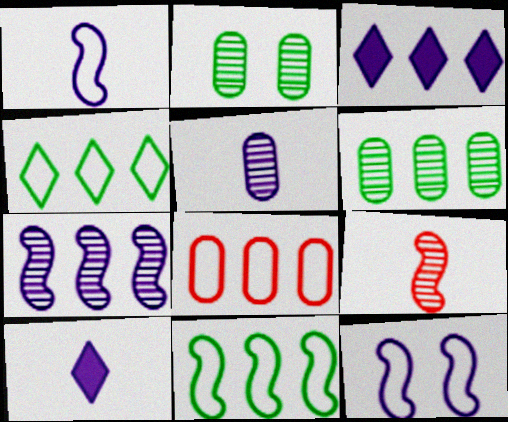[[1, 5, 10], 
[3, 5, 12]]